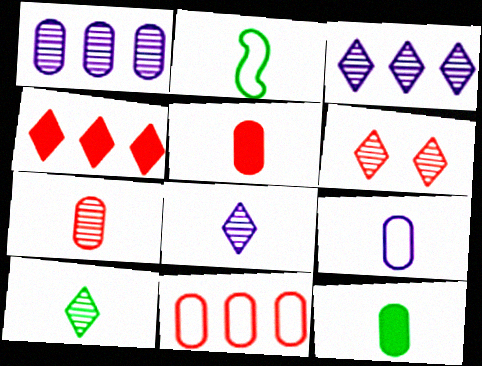[[2, 5, 8], 
[2, 10, 12], 
[3, 6, 10], 
[7, 9, 12]]